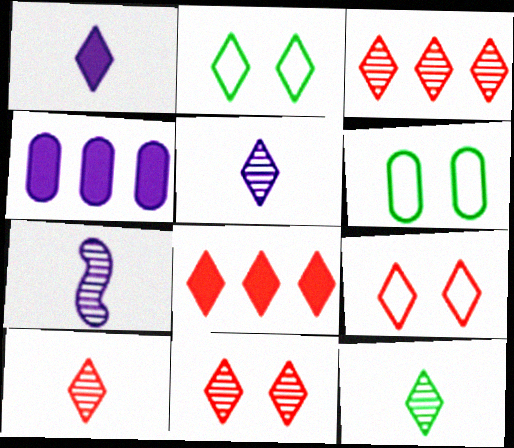[[1, 2, 3], 
[2, 5, 8], 
[3, 10, 11], 
[5, 10, 12], 
[6, 7, 8], 
[8, 9, 10]]